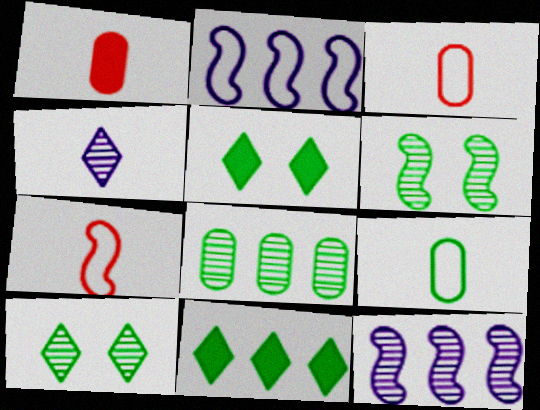[[1, 2, 10], 
[3, 5, 12], 
[6, 9, 11]]